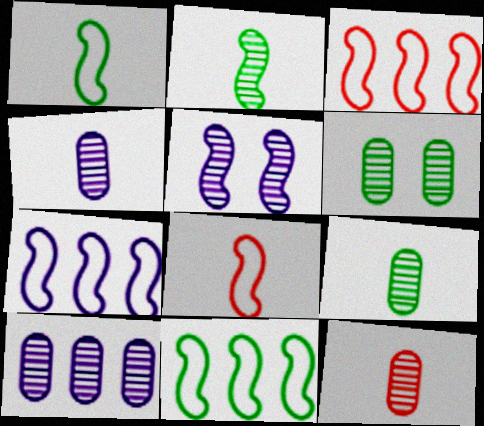[[3, 7, 11], 
[4, 9, 12], 
[6, 10, 12]]